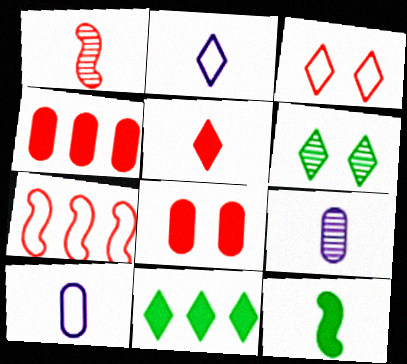[[1, 3, 4]]